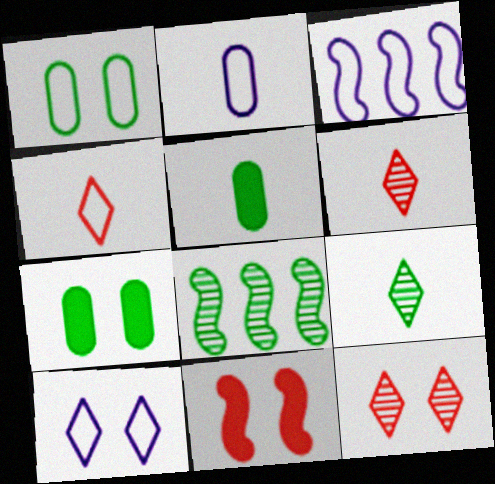[[1, 3, 4], 
[2, 3, 10], 
[3, 5, 12], 
[3, 6, 7]]